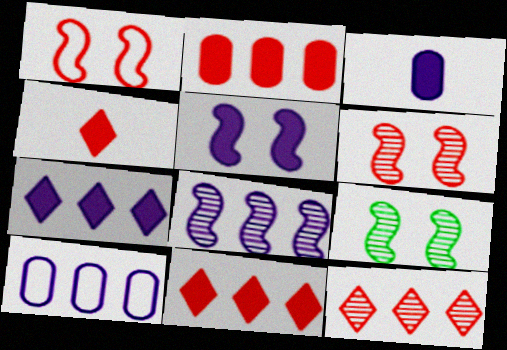[[1, 5, 9], 
[3, 5, 7], 
[4, 9, 10], 
[7, 8, 10]]